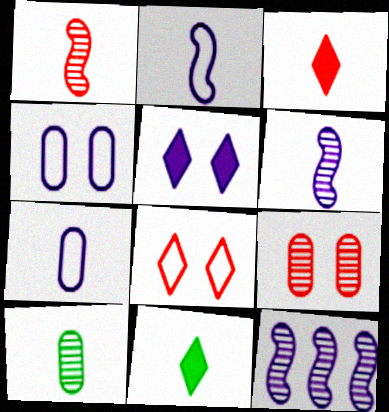[[1, 7, 11], 
[2, 3, 10], 
[5, 7, 12]]